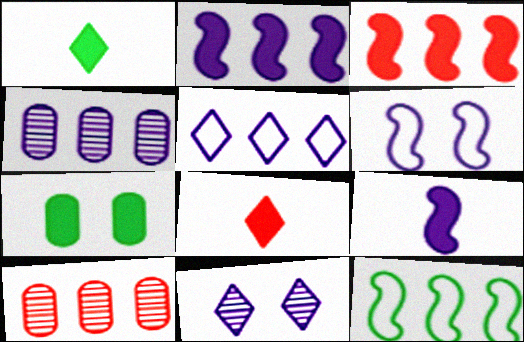[[1, 6, 10], 
[2, 4, 5], 
[2, 7, 8]]